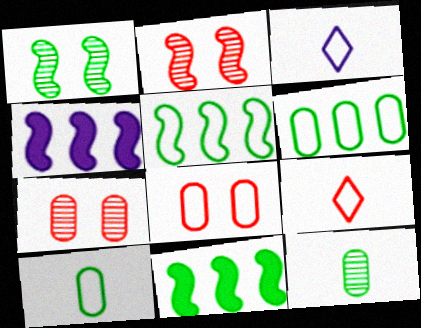[[3, 5, 8], 
[3, 7, 11]]